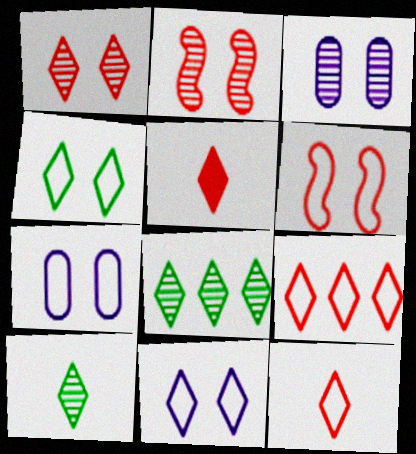[[1, 5, 9], 
[4, 6, 7], 
[5, 8, 11]]